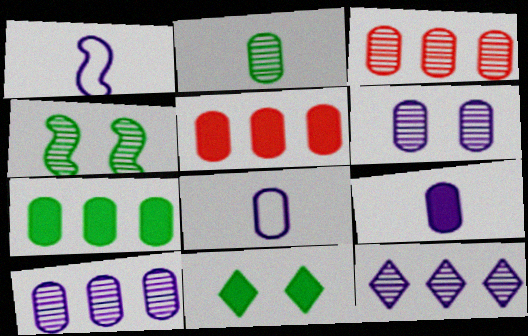[[1, 3, 11], 
[2, 3, 6]]